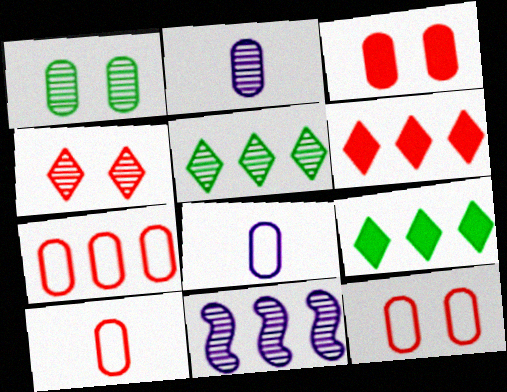[[7, 9, 11], 
[7, 10, 12]]